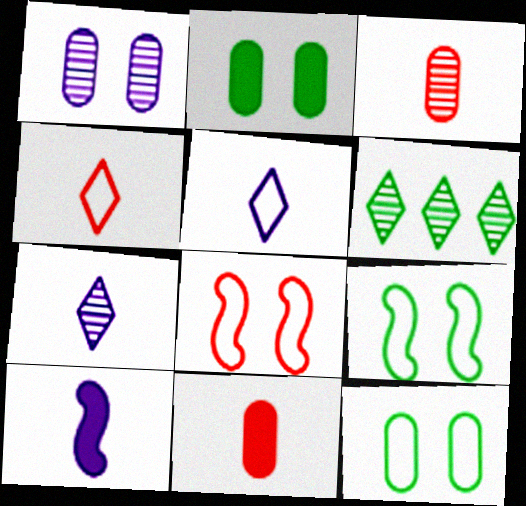[]